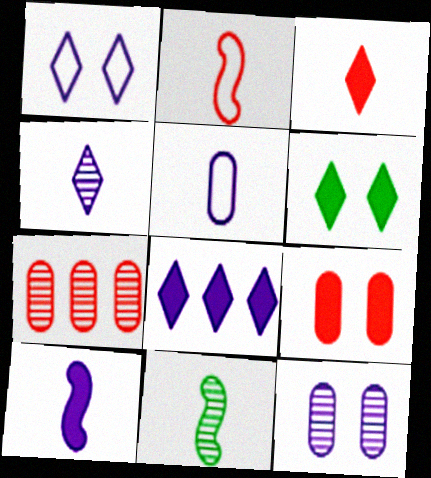[[1, 4, 8], 
[2, 10, 11], 
[3, 5, 11], 
[3, 6, 8], 
[4, 5, 10]]